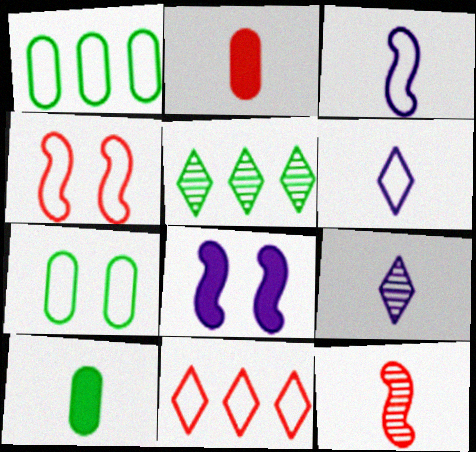[[1, 4, 6], 
[3, 7, 11], 
[6, 10, 12]]